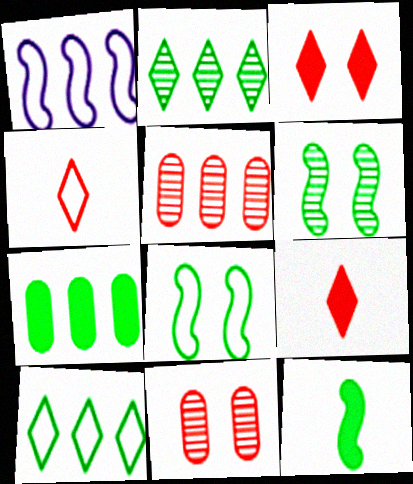[]